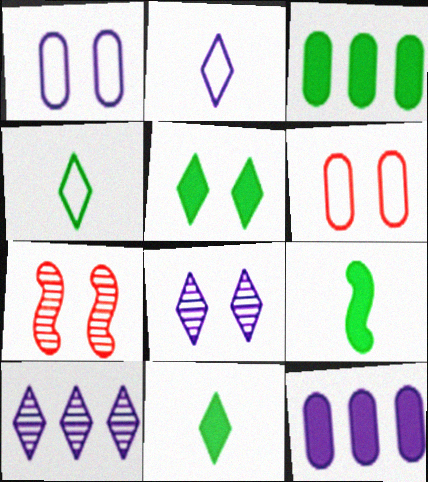[[1, 5, 7], 
[2, 3, 7], 
[3, 5, 9], 
[4, 7, 12], 
[6, 9, 10]]